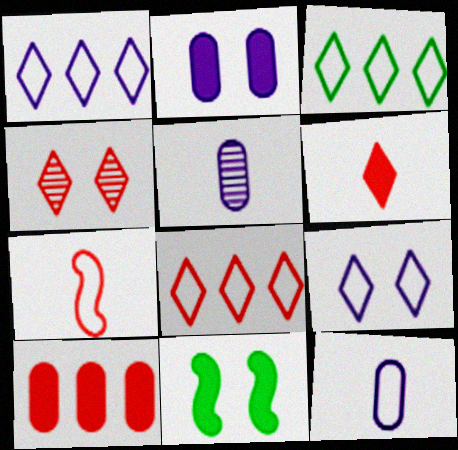[[1, 3, 8], 
[4, 6, 8], 
[4, 7, 10], 
[5, 8, 11]]